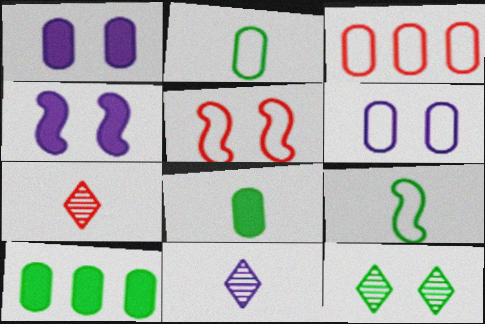[[1, 5, 12], 
[2, 3, 6], 
[5, 10, 11], 
[9, 10, 12]]